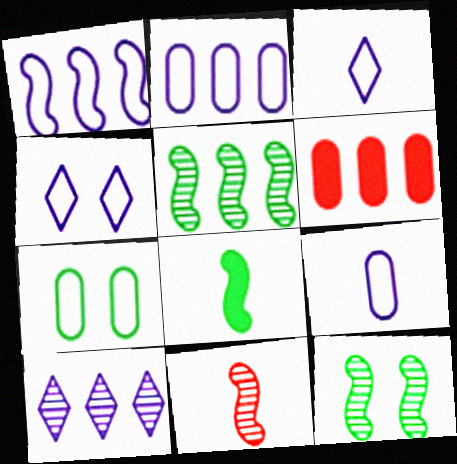[[1, 4, 9], 
[3, 6, 12]]